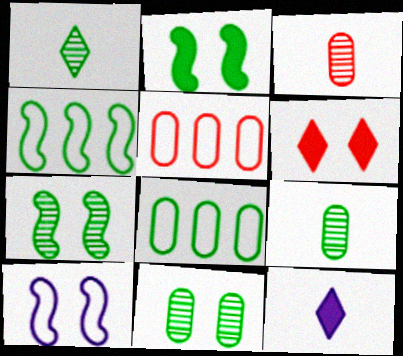[[1, 2, 8], 
[5, 7, 12], 
[6, 10, 11]]